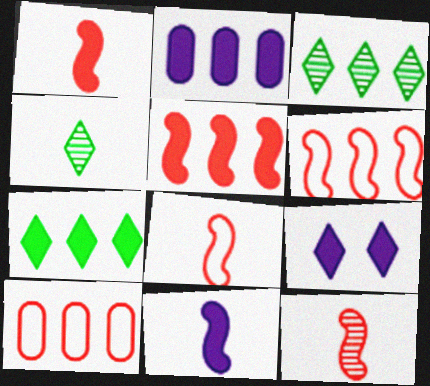[[1, 8, 12], 
[2, 3, 6], 
[2, 5, 7], 
[2, 9, 11]]